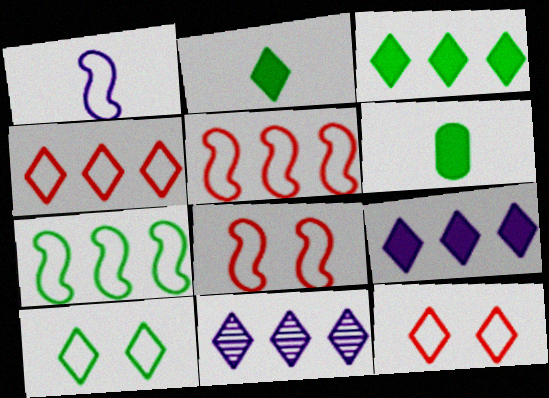[[1, 7, 8], 
[2, 11, 12], 
[3, 4, 11], 
[6, 8, 11]]